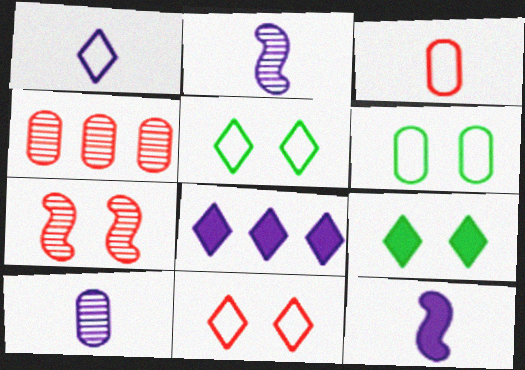[[1, 10, 12], 
[4, 5, 12]]